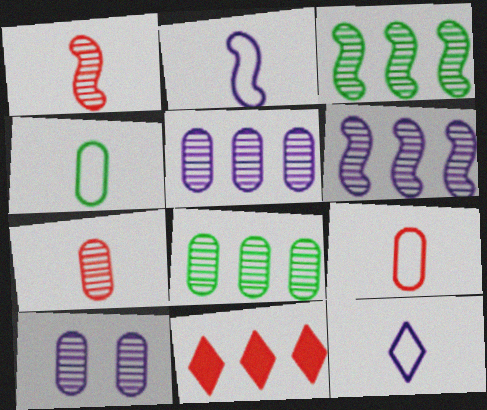[[7, 8, 10]]